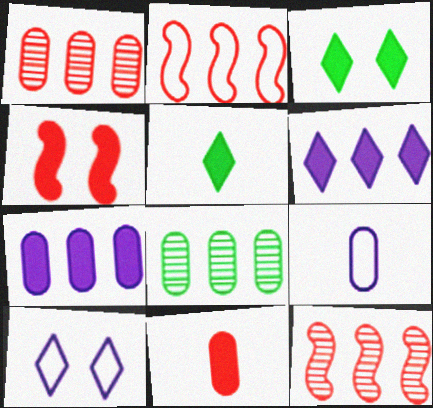[[2, 6, 8], 
[3, 9, 12], 
[4, 5, 7]]